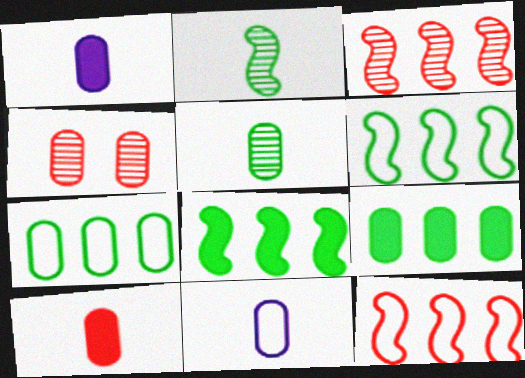[[1, 4, 7], 
[4, 9, 11], 
[5, 10, 11]]